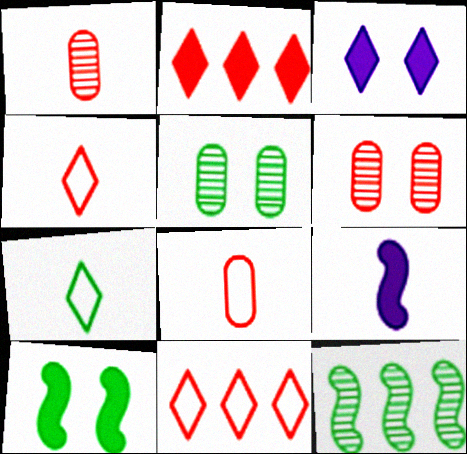[[1, 7, 9], 
[3, 8, 12], 
[5, 9, 11]]